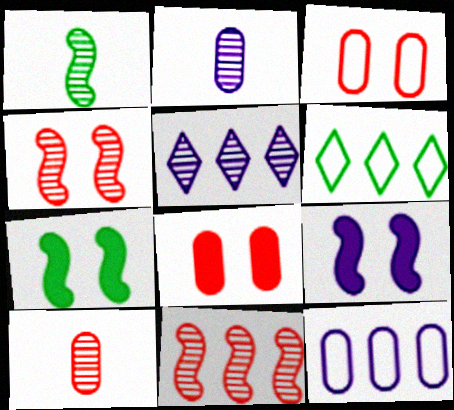[[6, 9, 10]]